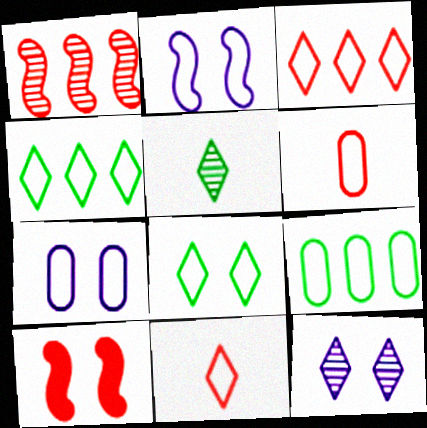[[2, 4, 6], 
[2, 9, 11], 
[6, 7, 9]]